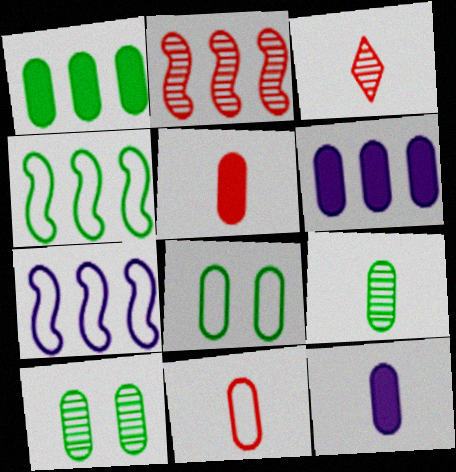[[1, 8, 9], 
[6, 10, 11], 
[9, 11, 12]]